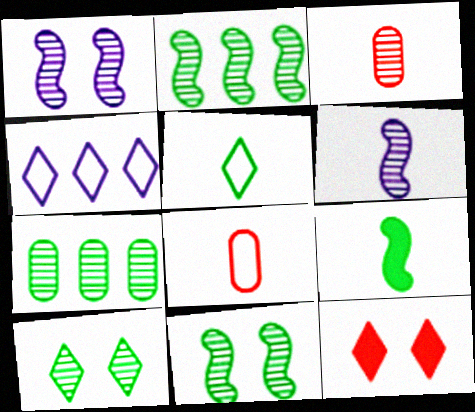[]